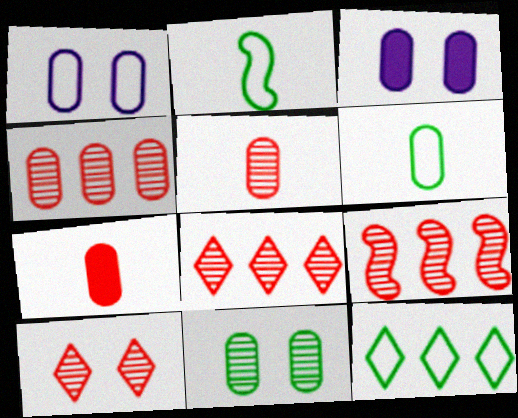[[2, 3, 8], 
[3, 4, 6], 
[4, 8, 9], 
[5, 9, 10]]